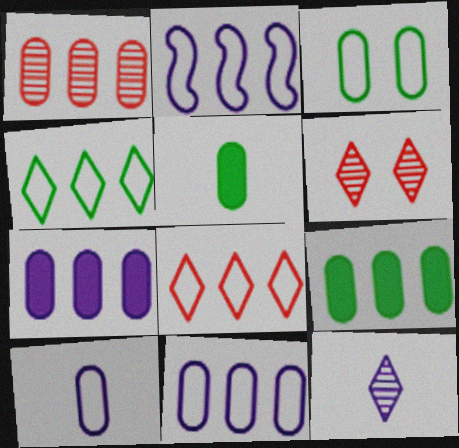[[1, 9, 11], 
[2, 5, 6]]